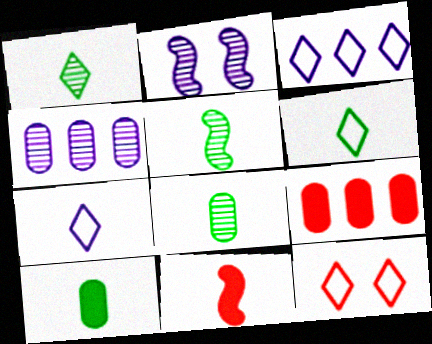[[1, 5, 8], 
[2, 6, 9], 
[3, 6, 12], 
[5, 6, 10], 
[7, 8, 11]]